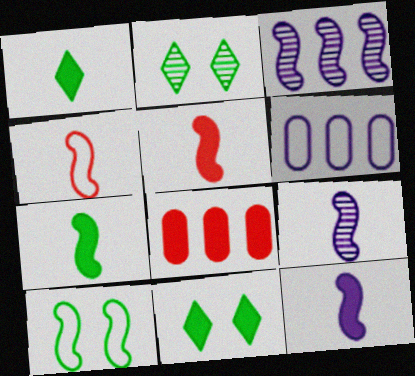[[2, 5, 6], 
[3, 5, 10], 
[4, 7, 9], 
[5, 7, 12], 
[8, 11, 12]]